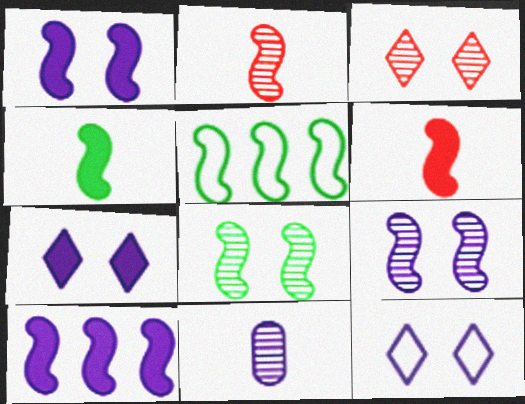[[1, 2, 5], 
[4, 5, 8], 
[5, 6, 9], 
[10, 11, 12]]